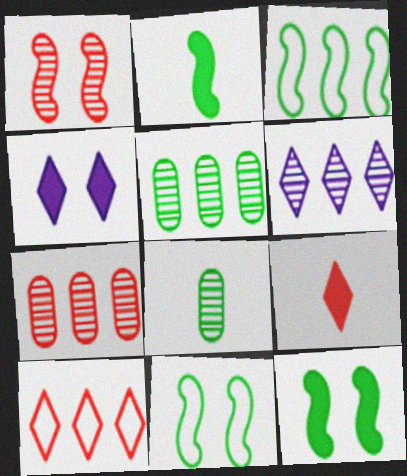[[1, 6, 8]]